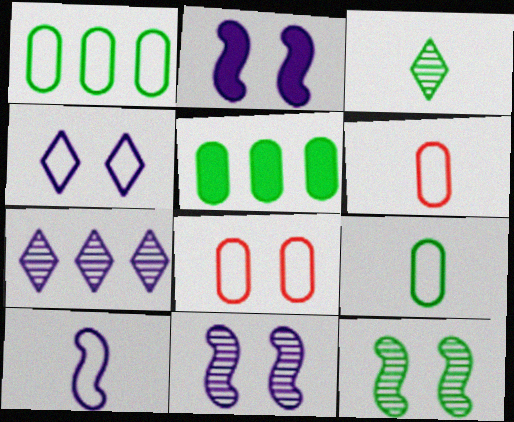[]